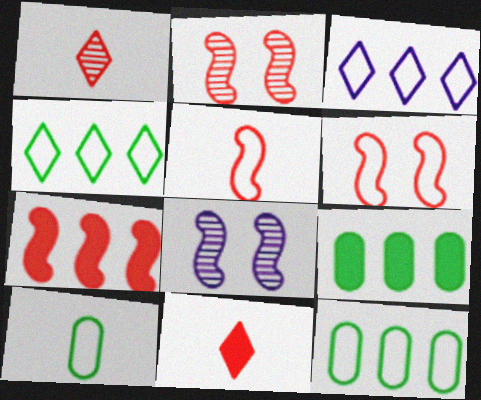[[2, 5, 7], 
[3, 6, 10], 
[8, 11, 12]]